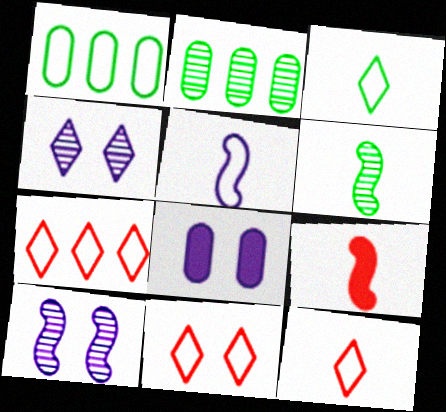[[1, 4, 9], 
[1, 5, 11], 
[5, 6, 9], 
[6, 7, 8], 
[7, 11, 12]]